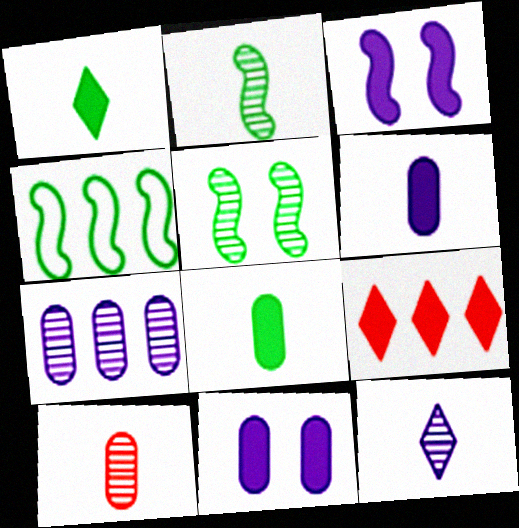[[2, 10, 12], 
[3, 8, 9], 
[4, 7, 9]]